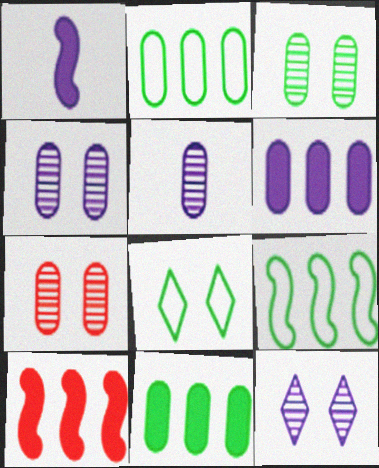[[3, 4, 7], 
[5, 8, 10]]